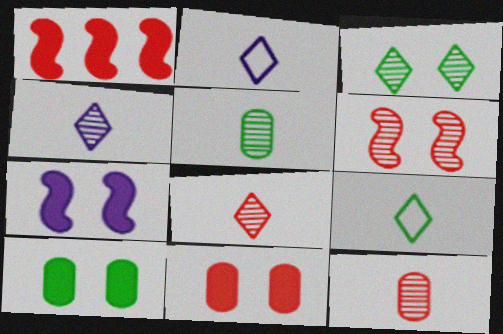[]